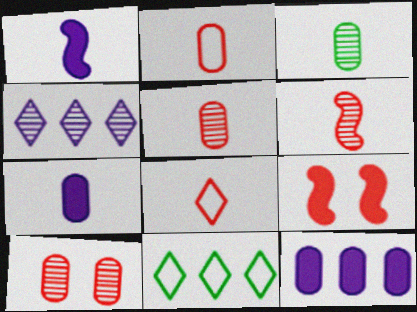[[1, 3, 8], 
[1, 10, 11], 
[2, 3, 7]]